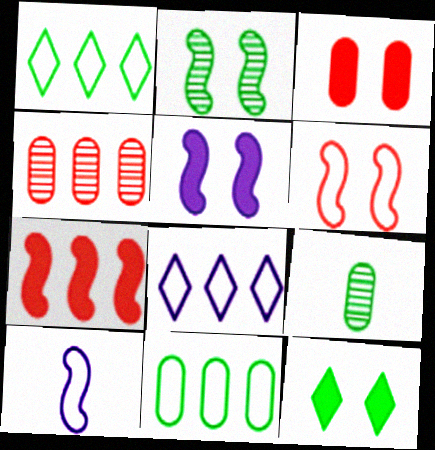[[2, 5, 6], 
[2, 7, 10], 
[3, 5, 12], 
[4, 10, 12]]